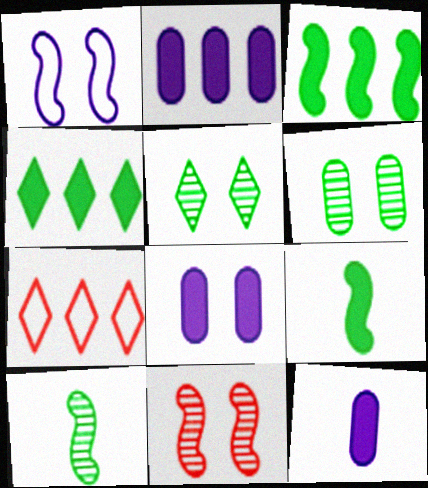[[2, 8, 12], 
[7, 8, 10]]